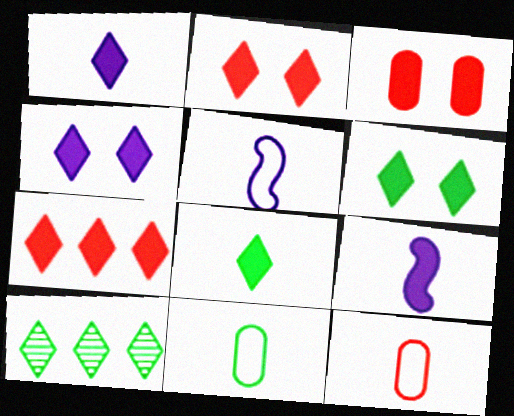[[1, 6, 7], 
[2, 4, 6], 
[3, 5, 10], 
[4, 7, 8]]